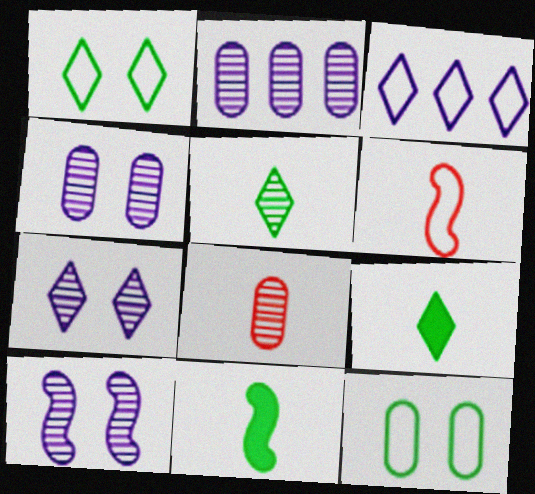[[3, 6, 12], 
[4, 7, 10]]